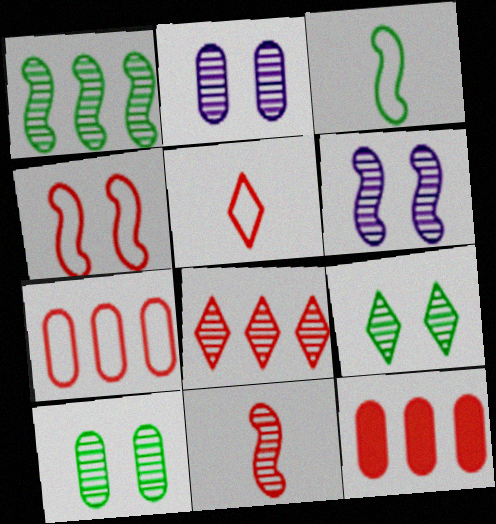[[1, 6, 11], 
[4, 5, 7]]